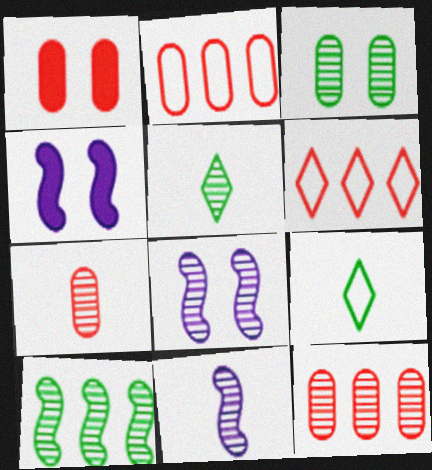[[1, 2, 7], 
[2, 4, 5], 
[3, 5, 10], 
[4, 9, 12], 
[5, 7, 11], 
[5, 8, 12]]